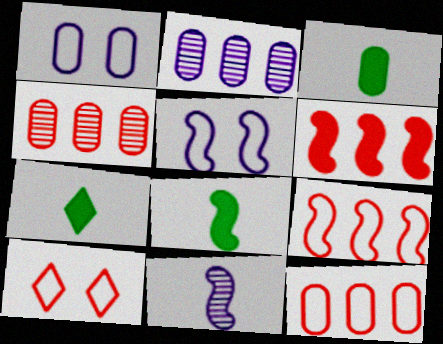[[1, 3, 4], 
[2, 8, 10], 
[3, 7, 8], 
[4, 5, 7]]